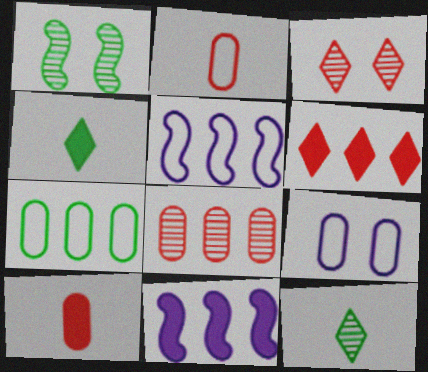[[1, 4, 7], 
[2, 7, 9]]